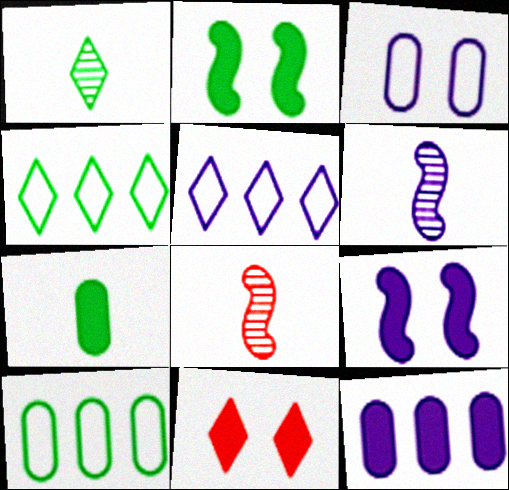[[1, 2, 10], 
[1, 5, 11], 
[6, 10, 11]]